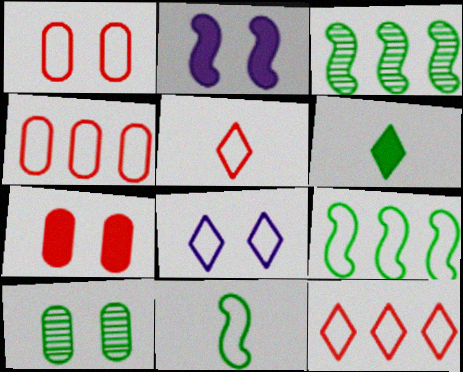[[4, 8, 11], 
[6, 9, 10]]